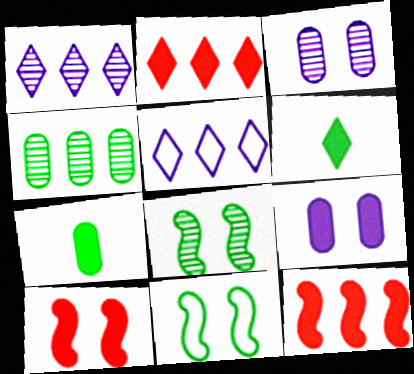[[4, 5, 12], 
[4, 6, 11], 
[6, 9, 12]]